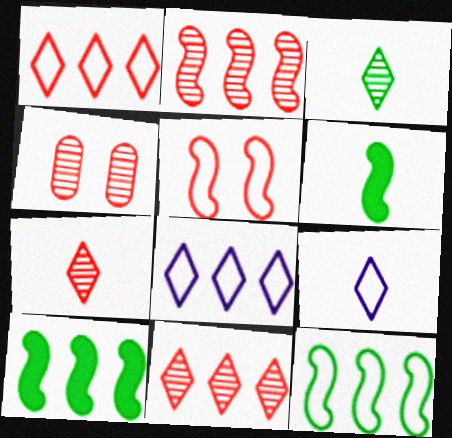[[2, 4, 7], 
[4, 6, 8], 
[4, 9, 10]]